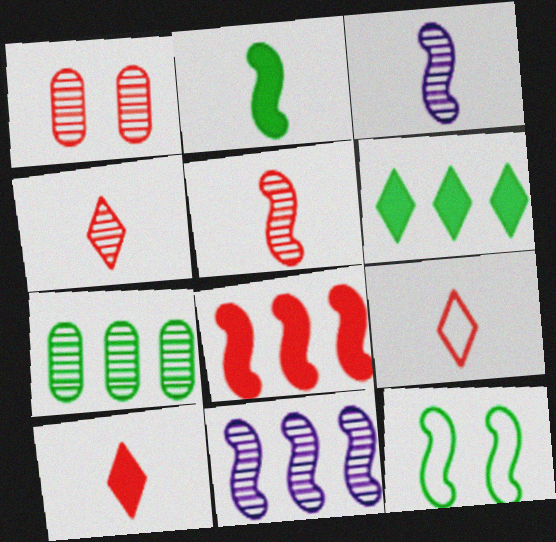[[1, 8, 9], 
[3, 8, 12], 
[4, 9, 10]]